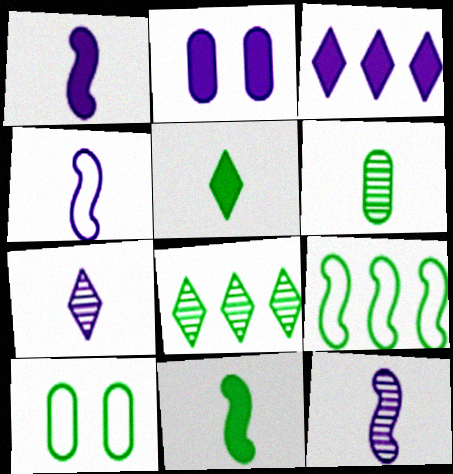[[1, 2, 3], 
[1, 4, 12], 
[8, 10, 11]]